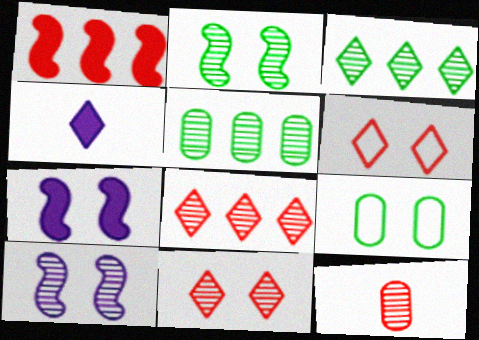[[1, 6, 12], 
[3, 4, 6], 
[3, 10, 12], 
[7, 9, 11]]